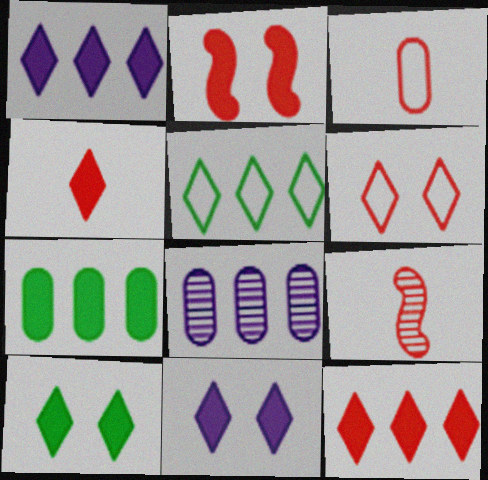[[1, 4, 10], 
[3, 4, 9]]